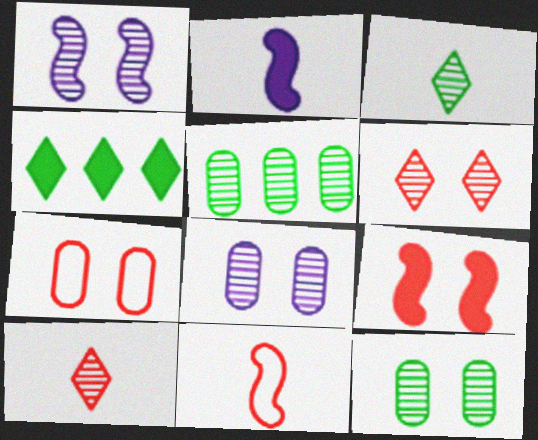[[1, 5, 10], 
[1, 6, 12], 
[4, 8, 11], 
[6, 7, 9]]